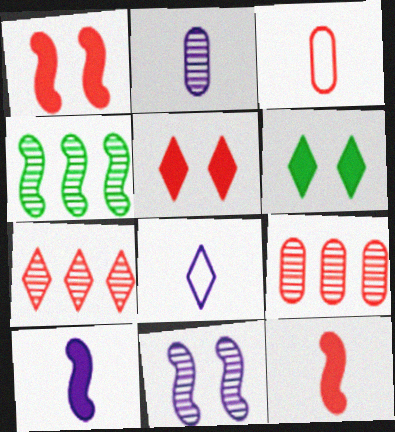[[1, 3, 7], 
[2, 8, 10], 
[6, 7, 8]]